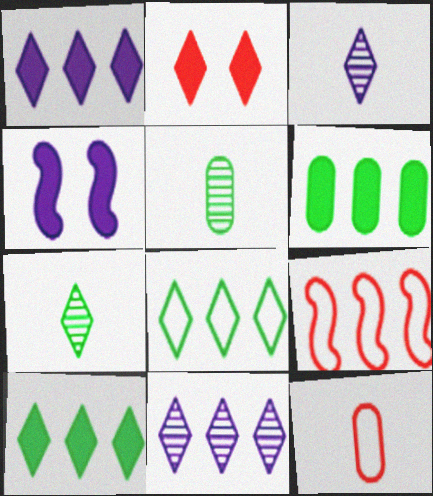[[2, 3, 8], 
[6, 9, 11]]